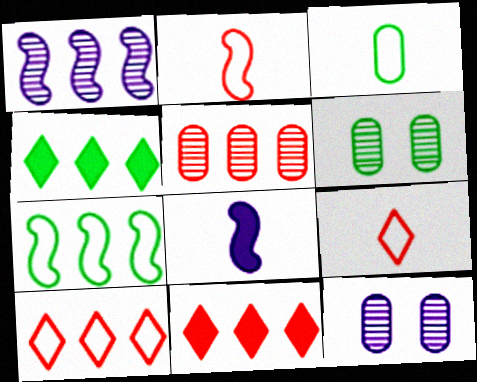[[2, 4, 12], 
[6, 8, 10]]